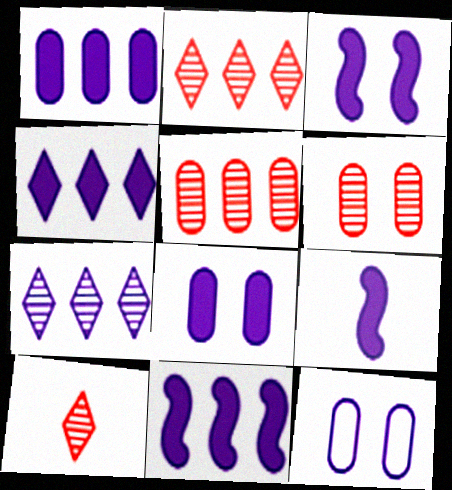[[1, 4, 11], 
[3, 9, 11], 
[4, 8, 9], 
[7, 9, 12]]